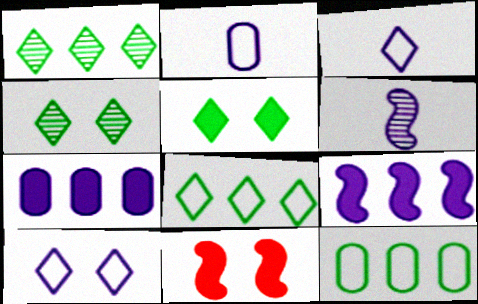[[1, 2, 11], 
[6, 7, 10]]